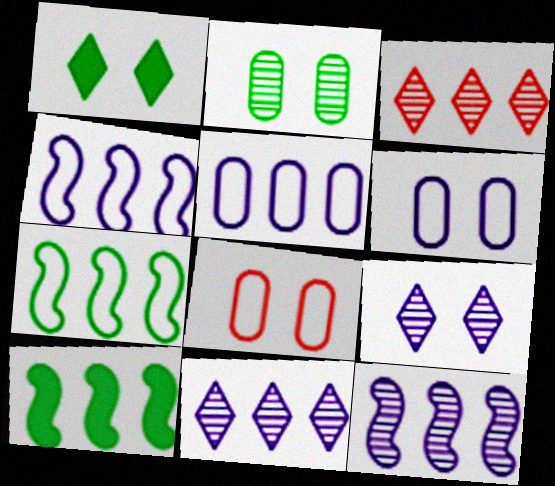[[3, 5, 10]]